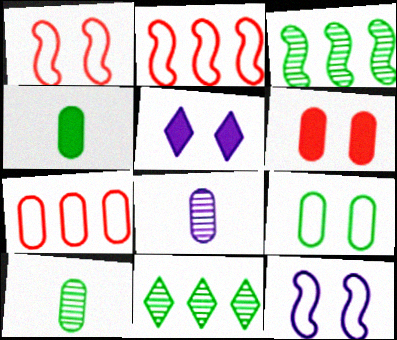[[2, 5, 10]]